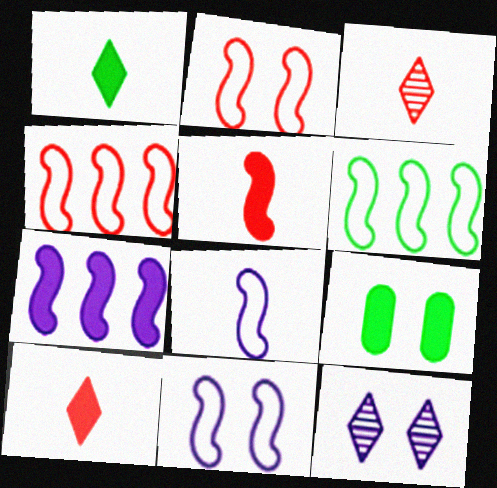[[2, 6, 8], 
[2, 9, 12], 
[7, 9, 10]]